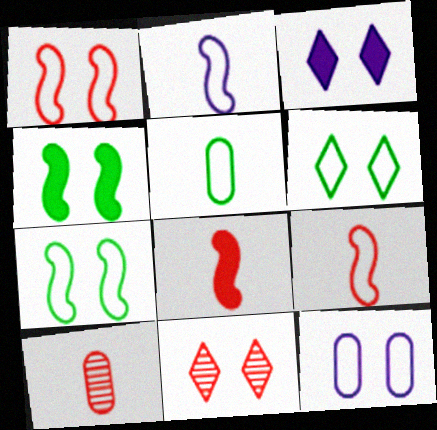[[1, 6, 12], 
[3, 6, 11], 
[4, 11, 12]]